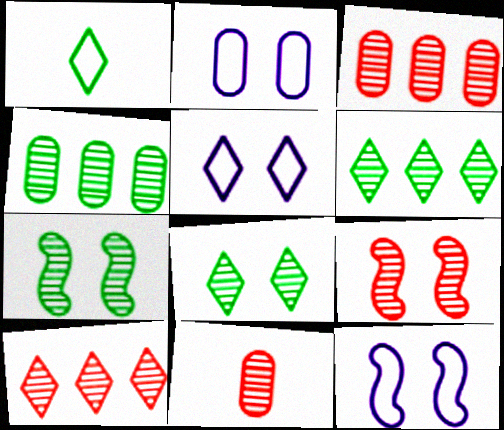[[2, 5, 12], 
[9, 10, 11]]